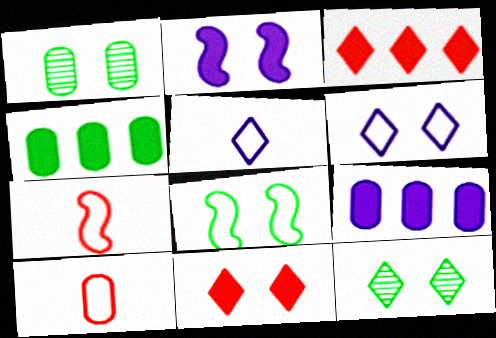[[1, 9, 10], 
[3, 5, 12], 
[6, 11, 12], 
[7, 9, 12]]